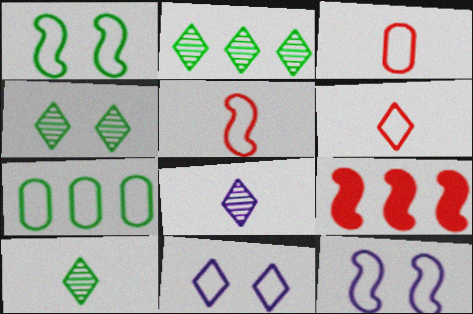[[2, 4, 10], 
[3, 5, 6], 
[5, 7, 11], 
[6, 7, 12]]